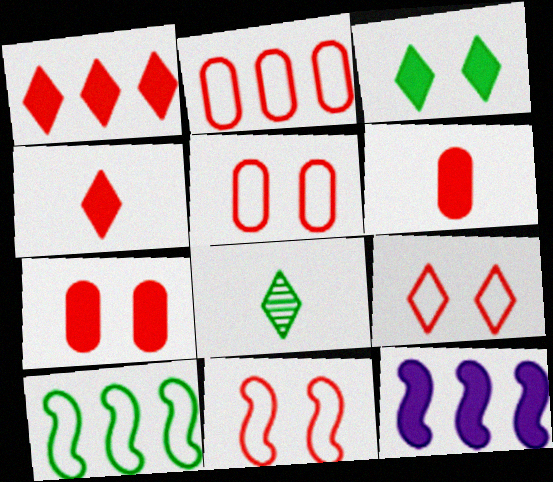[[3, 6, 12], 
[5, 8, 12], 
[5, 9, 11]]